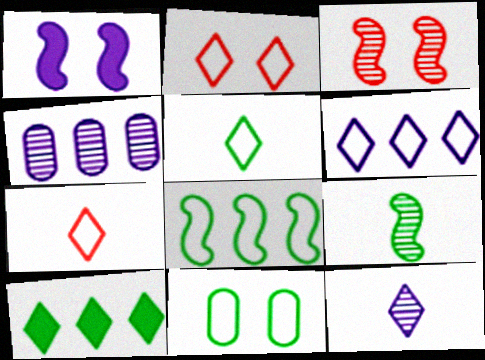[[2, 5, 6], 
[2, 10, 12], 
[5, 8, 11], 
[9, 10, 11]]